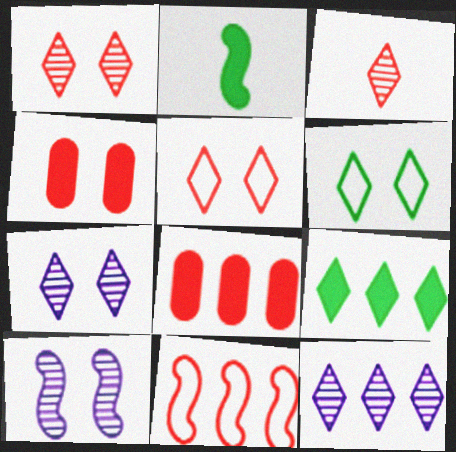[[2, 10, 11], 
[3, 4, 11], 
[4, 6, 10]]